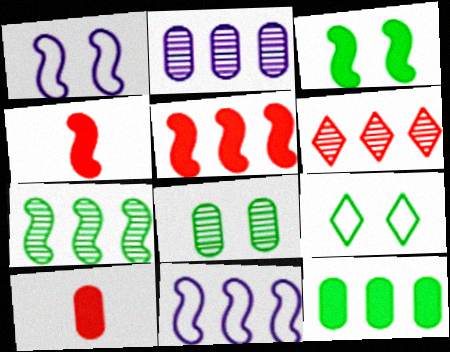[[1, 4, 7], 
[2, 4, 9], 
[2, 6, 7], 
[3, 8, 9], 
[5, 7, 11], 
[6, 11, 12]]